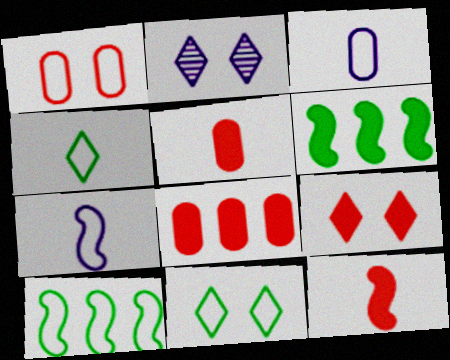[[2, 5, 10], 
[2, 9, 11], 
[8, 9, 12]]